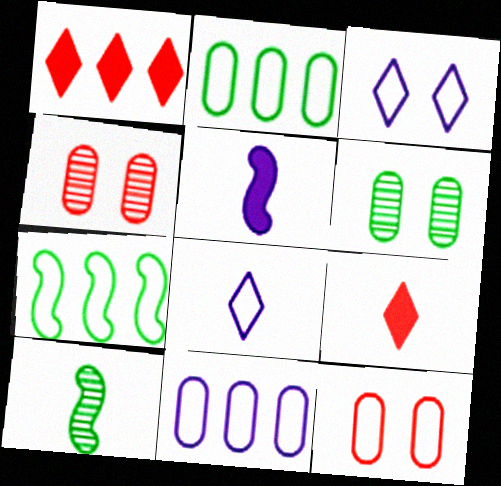[[7, 8, 12]]